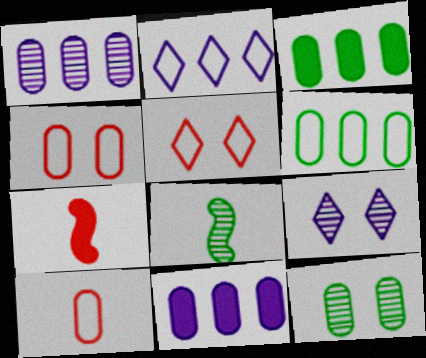[[2, 7, 12], 
[5, 8, 11], 
[6, 7, 9], 
[10, 11, 12]]